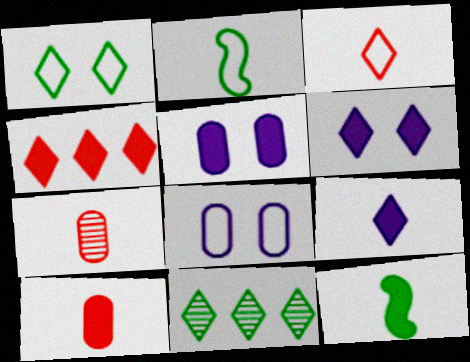[[2, 7, 9], 
[3, 6, 11], 
[4, 5, 12], 
[9, 10, 12]]